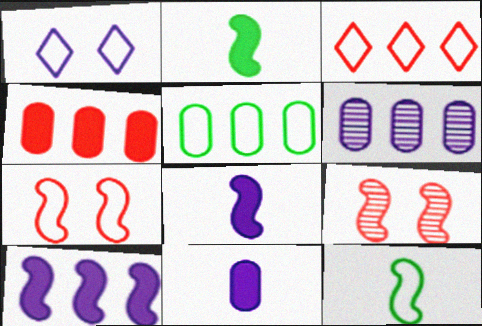[[1, 6, 8], 
[4, 5, 6], 
[9, 10, 12]]